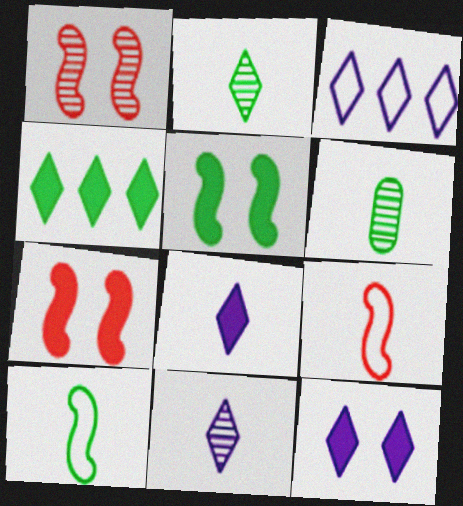[[3, 6, 7], 
[3, 11, 12], 
[6, 8, 9]]